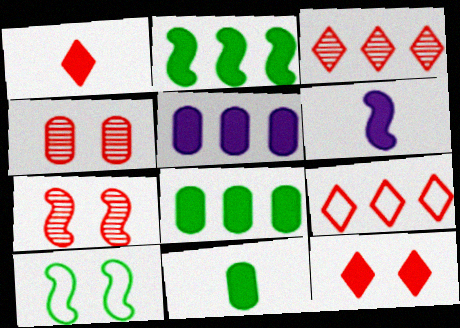[[1, 6, 11], 
[6, 8, 12]]